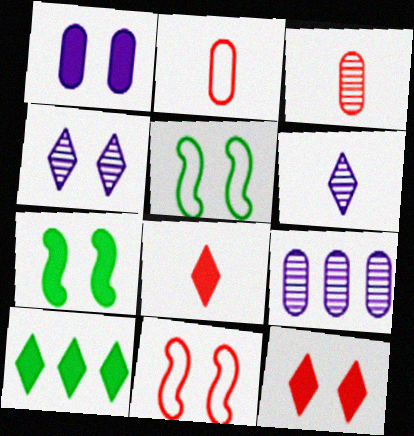[[1, 7, 12], 
[5, 8, 9]]